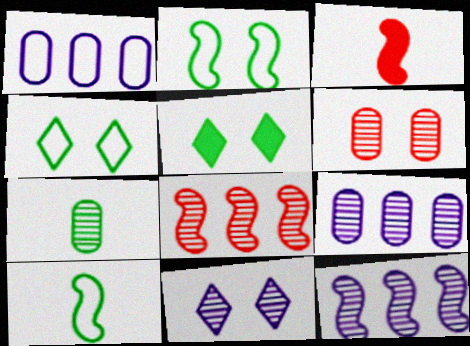[[2, 3, 12], 
[3, 4, 9], 
[6, 7, 9], 
[7, 8, 11]]